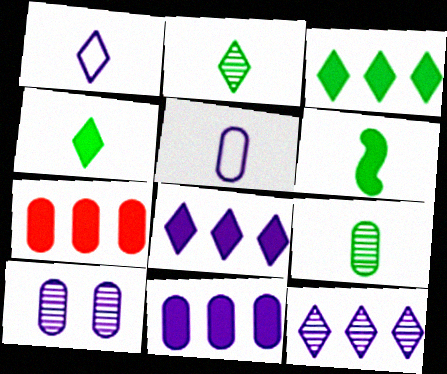[[5, 10, 11]]